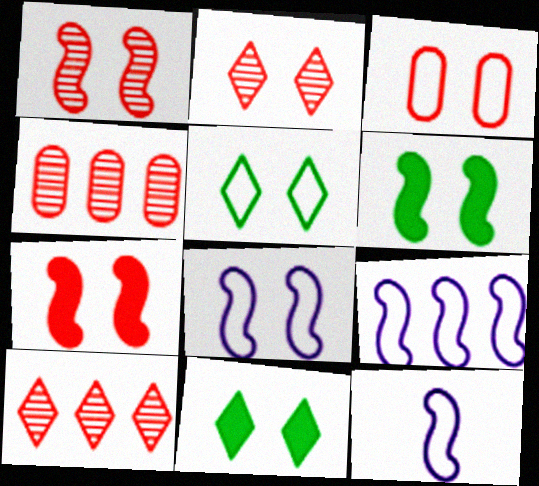[[1, 6, 8], 
[2, 3, 7], 
[3, 5, 8], 
[4, 11, 12], 
[8, 9, 12]]